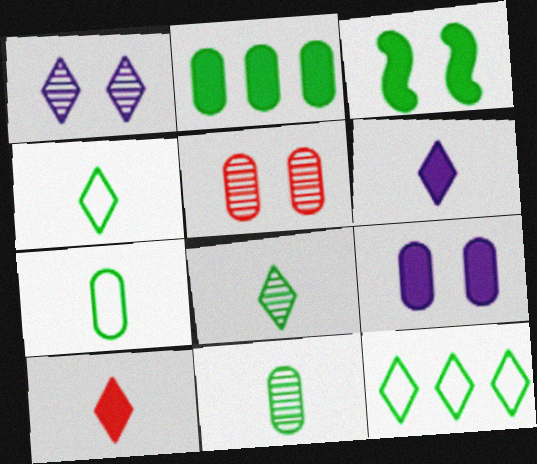[[1, 10, 12], 
[3, 11, 12]]